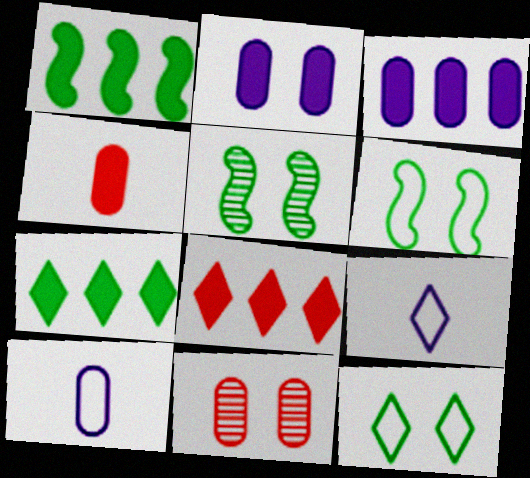[[1, 3, 8], 
[1, 9, 11], 
[5, 8, 10]]